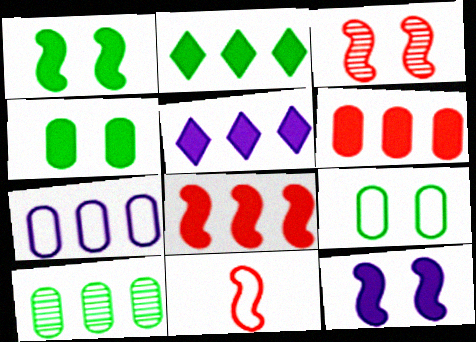[[3, 8, 11], 
[6, 7, 10]]